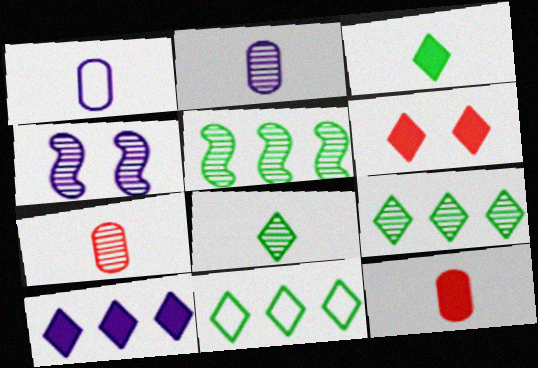[[1, 4, 10], 
[1, 5, 6], 
[3, 6, 10], 
[4, 7, 9], 
[4, 11, 12]]